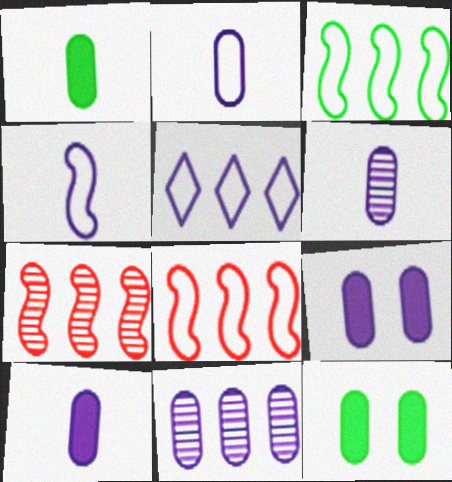[[2, 6, 10], 
[2, 9, 11]]